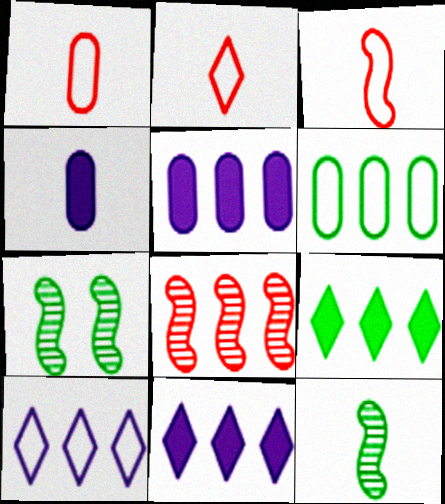[[1, 2, 3], 
[1, 7, 11], 
[2, 4, 12], 
[2, 5, 7], 
[6, 8, 11]]